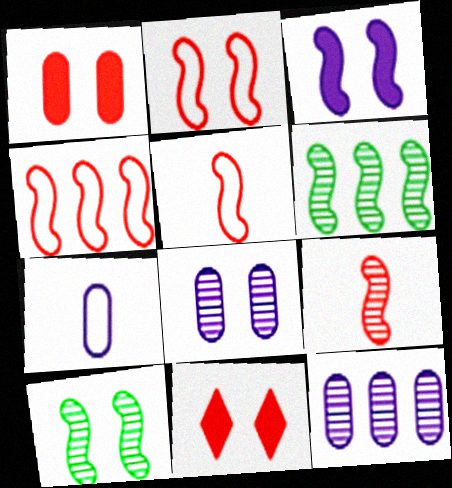[[2, 3, 10], 
[2, 4, 5], 
[3, 5, 6], 
[6, 7, 11]]